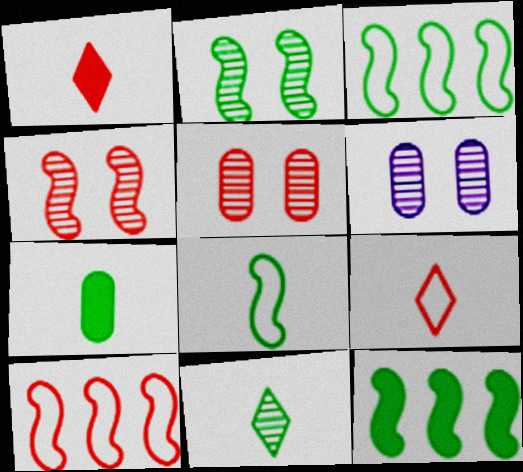[[1, 3, 6], 
[1, 5, 10], 
[2, 8, 12], 
[6, 9, 12], 
[7, 8, 11]]